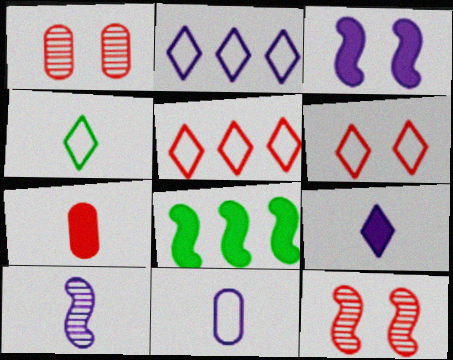[[2, 4, 6], 
[4, 7, 10], 
[5, 7, 12], 
[9, 10, 11]]